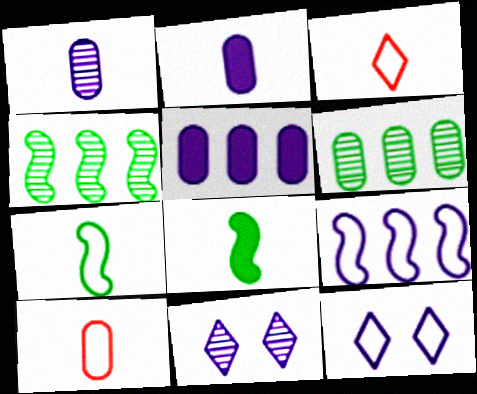[[1, 3, 8], 
[2, 9, 11]]